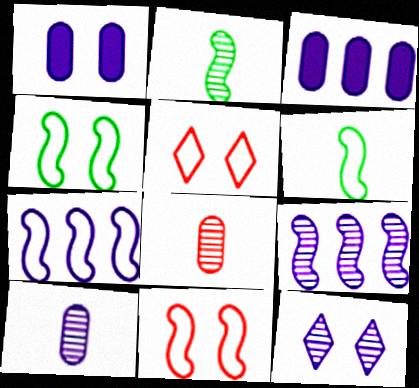[[2, 3, 5], 
[6, 7, 11], 
[9, 10, 12]]